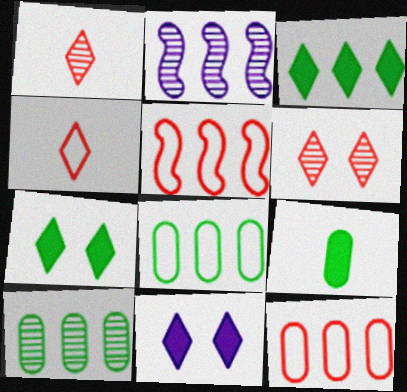[[2, 3, 12]]